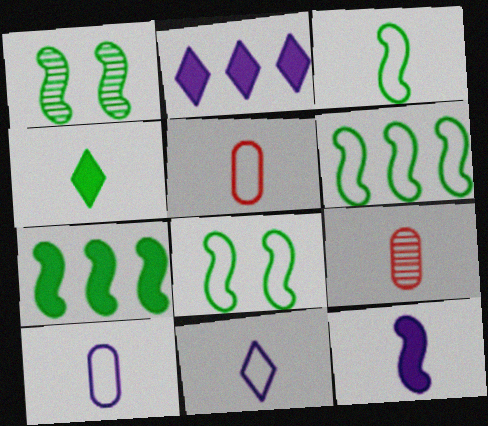[[1, 2, 5], 
[1, 3, 7], 
[2, 8, 9], 
[3, 5, 11], 
[3, 6, 8]]